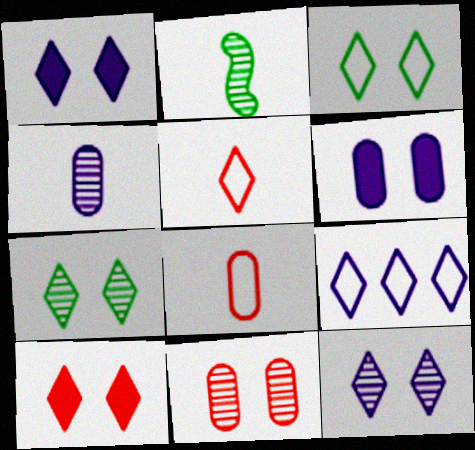[[3, 5, 9], 
[3, 10, 12]]